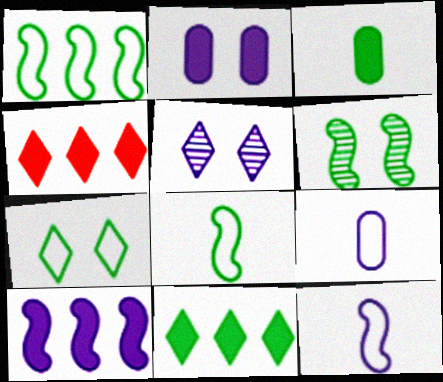[[4, 6, 9], 
[5, 9, 10]]